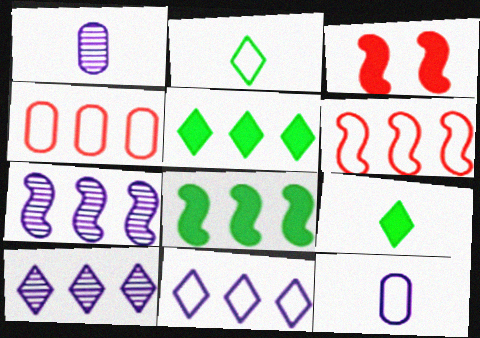[[4, 5, 7], 
[4, 8, 10], 
[6, 7, 8]]